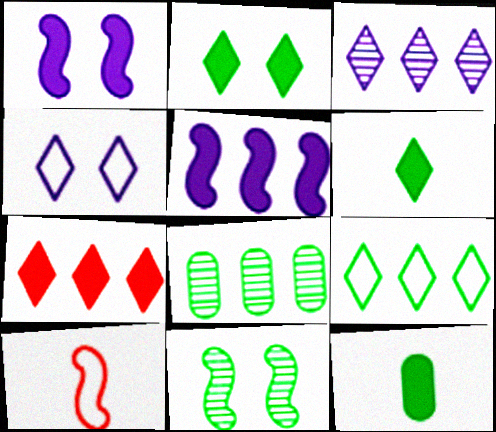[[1, 7, 12], 
[3, 7, 9], 
[5, 10, 11], 
[9, 11, 12]]